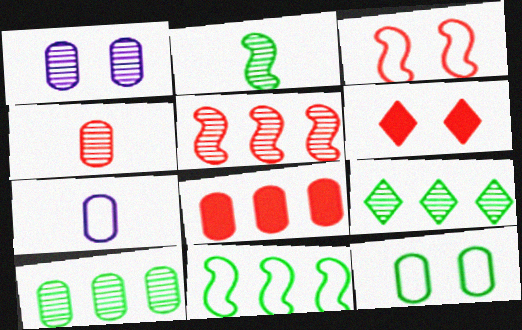[[1, 4, 10]]